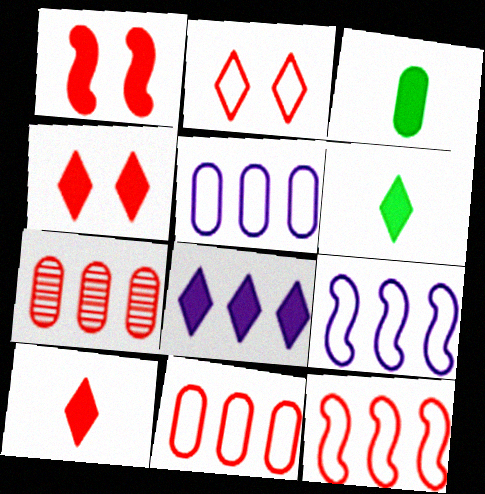[[1, 3, 8], 
[4, 6, 8]]